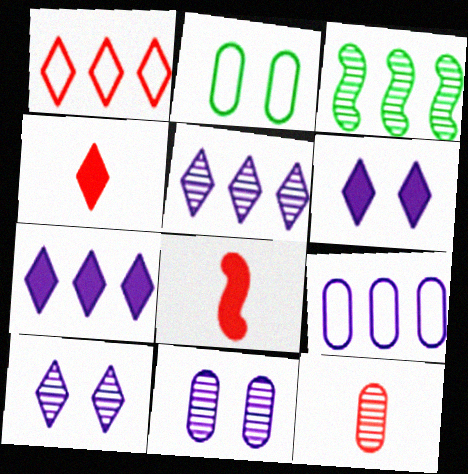[[2, 5, 8], 
[3, 10, 12]]